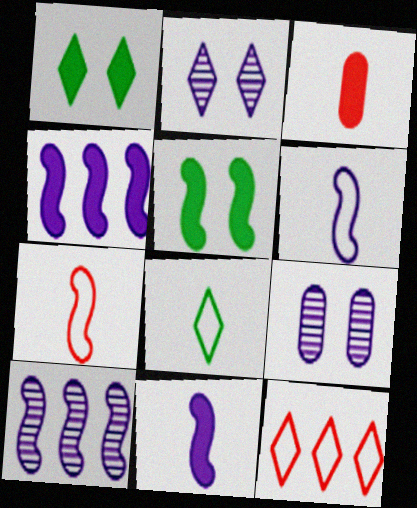[[1, 3, 4], 
[5, 7, 10]]